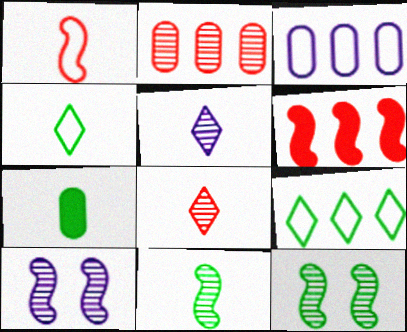[[1, 5, 7], 
[2, 5, 12], 
[4, 7, 11], 
[7, 9, 12]]